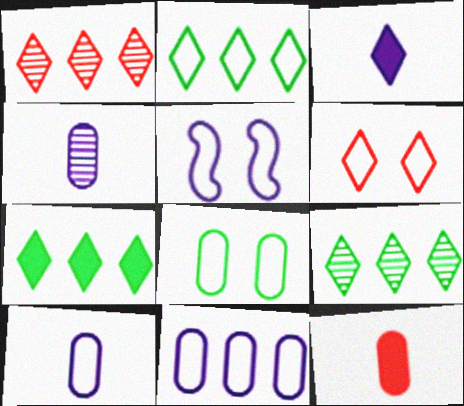[[2, 7, 9], 
[3, 6, 9], 
[5, 6, 8], 
[5, 9, 12]]